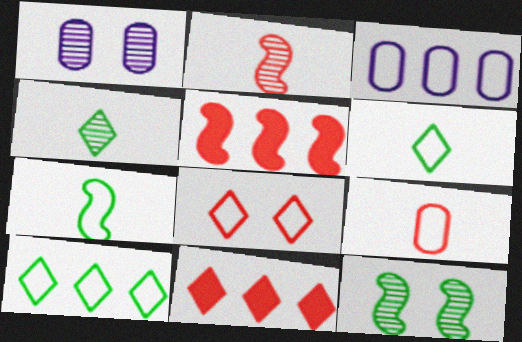[[1, 5, 6], 
[1, 7, 11], 
[3, 7, 8]]